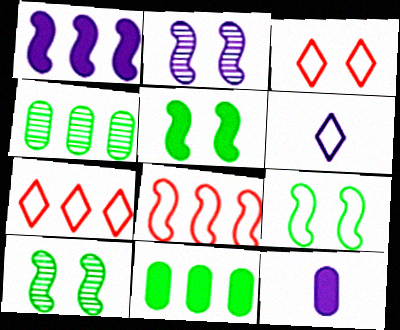[[1, 4, 7], 
[5, 9, 10], 
[7, 10, 12]]